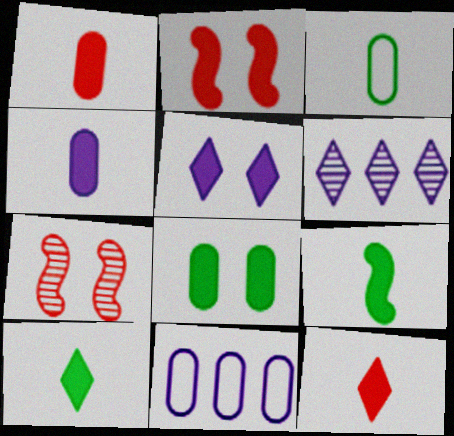[[2, 3, 6], 
[2, 5, 8], 
[4, 9, 12], 
[7, 10, 11]]